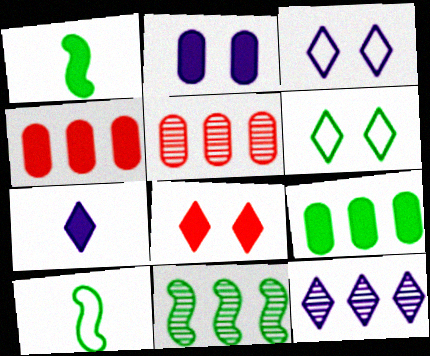[[1, 3, 5], 
[3, 7, 12], 
[5, 11, 12]]